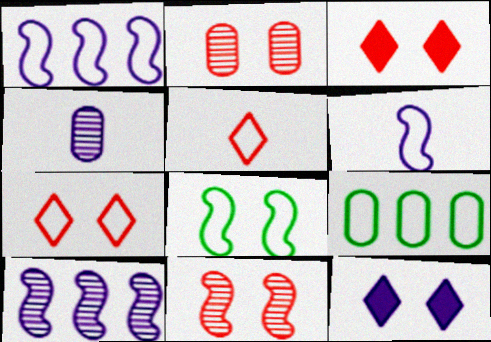[[1, 4, 12], 
[2, 8, 12], 
[6, 7, 9]]